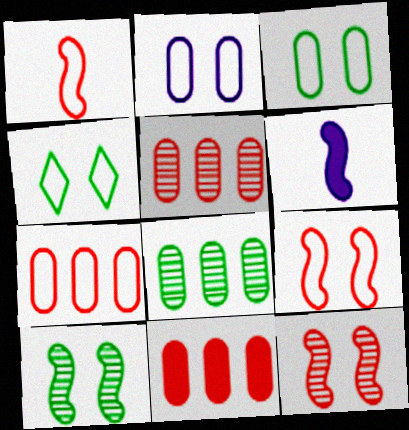[[2, 4, 9], 
[4, 5, 6], 
[5, 7, 11]]